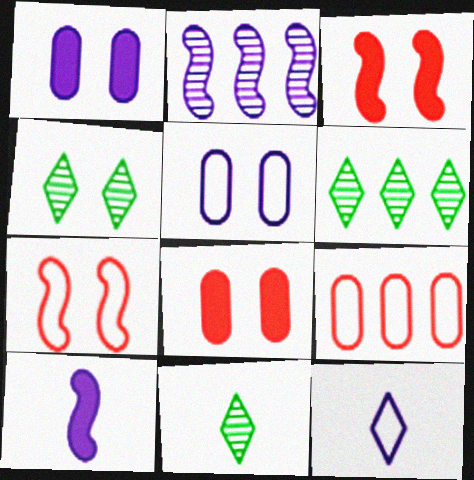[[1, 2, 12], 
[1, 4, 7], 
[3, 4, 5], 
[4, 6, 11], 
[4, 9, 10]]